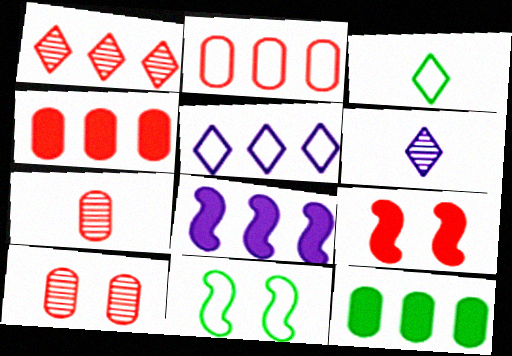[[3, 8, 10], 
[4, 6, 11]]